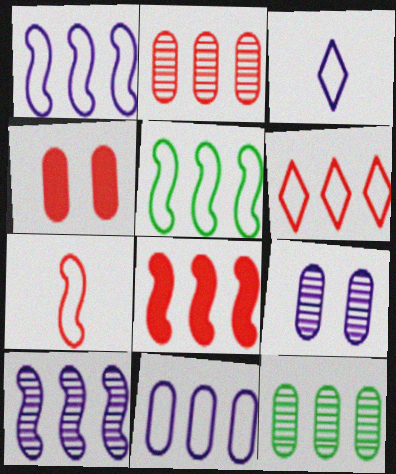[[2, 6, 8], 
[5, 6, 11], 
[5, 8, 10]]